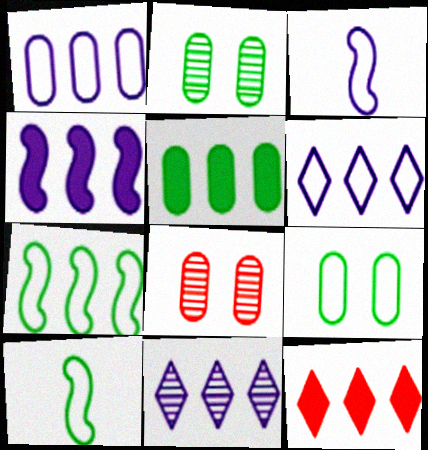[[1, 4, 11], 
[2, 3, 12], 
[4, 5, 12]]